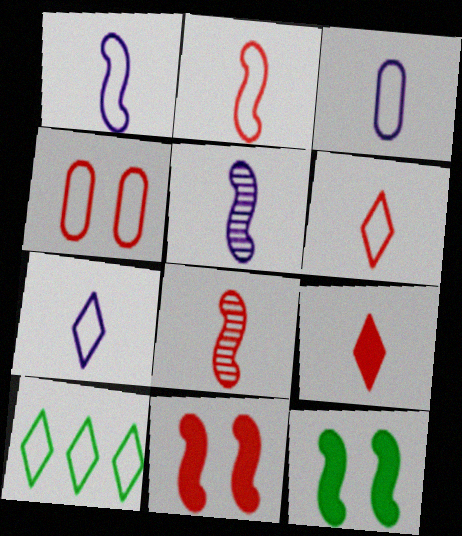[[1, 3, 7], 
[1, 4, 10]]